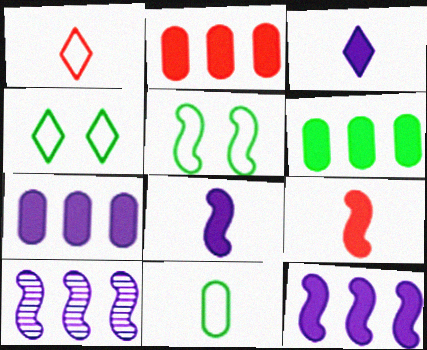[[2, 6, 7], 
[5, 9, 10]]